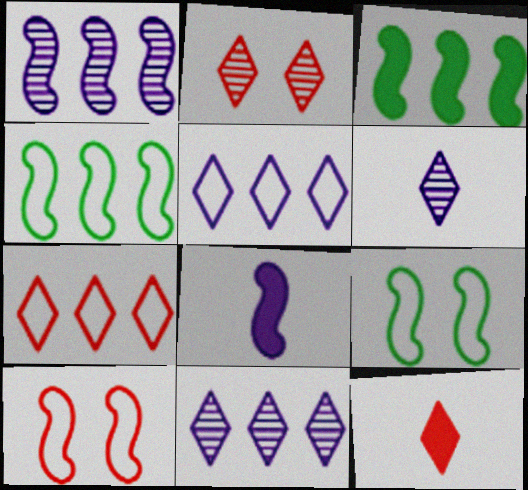[[2, 7, 12]]